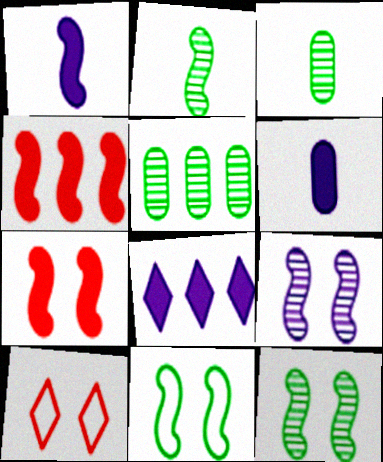[[1, 5, 10], 
[7, 9, 11]]